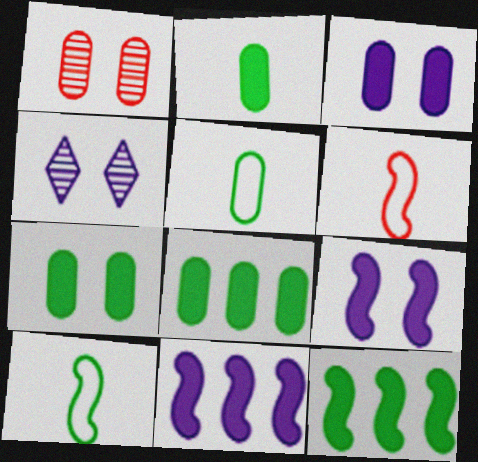[[2, 7, 8], 
[4, 6, 8]]